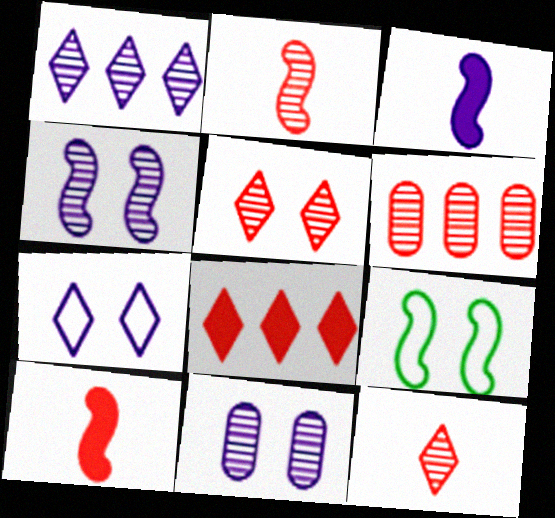[[2, 5, 6]]